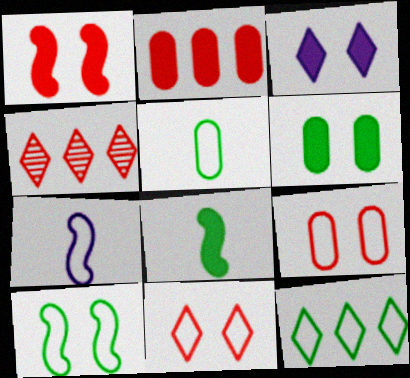[[1, 3, 6], 
[2, 3, 8], 
[4, 6, 7], 
[5, 10, 12], 
[7, 9, 12]]